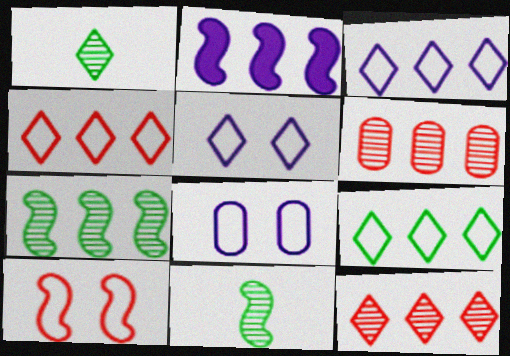[[2, 6, 9], 
[2, 10, 11], 
[3, 4, 9]]